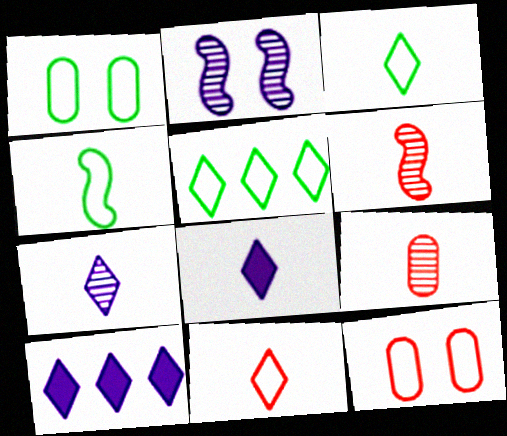[[1, 4, 5], 
[1, 6, 10], 
[4, 8, 9]]